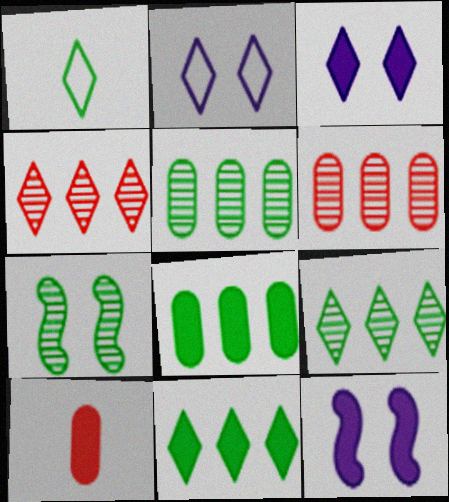[[1, 3, 4], 
[1, 6, 12], 
[1, 7, 8], 
[10, 11, 12]]